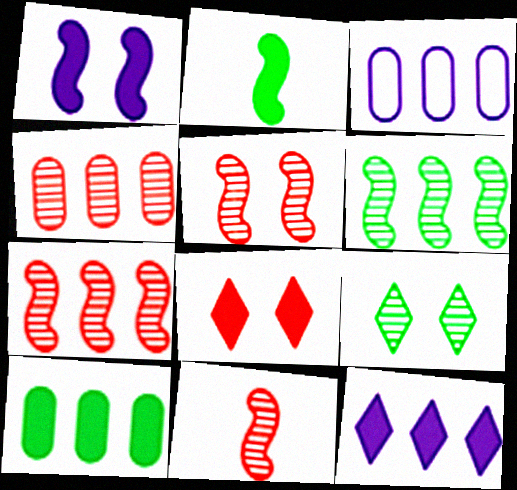[[3, 4, 10], 
[5, 7, 11]]